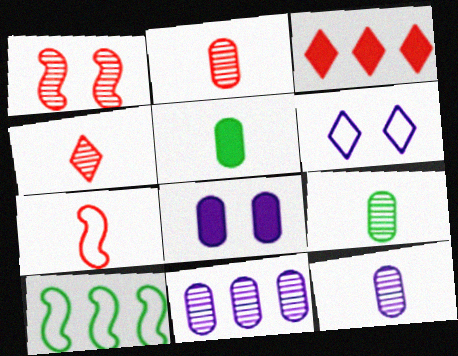[[2, 9, 12], 
[3, 10, 11], 
[4, 8, 10]]